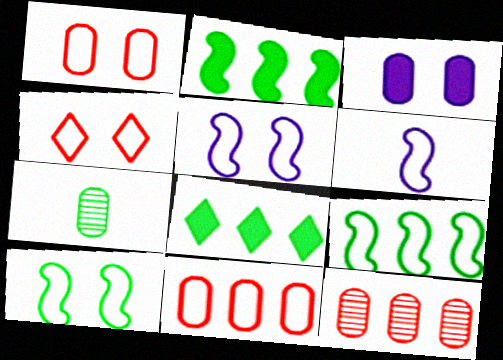[[3, 7, 11], 
[7, 8, 10]]